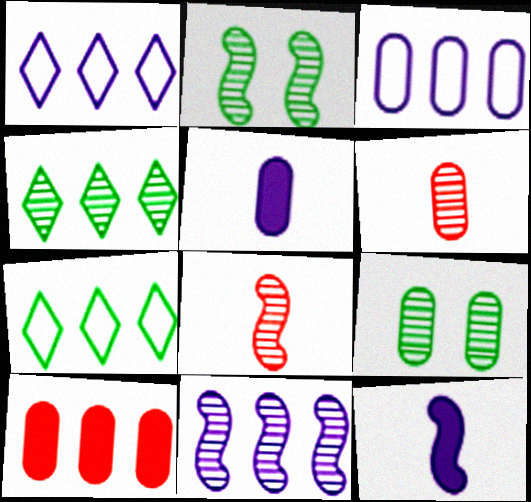[[2, 8, 11], 
[7, 10, 11]]